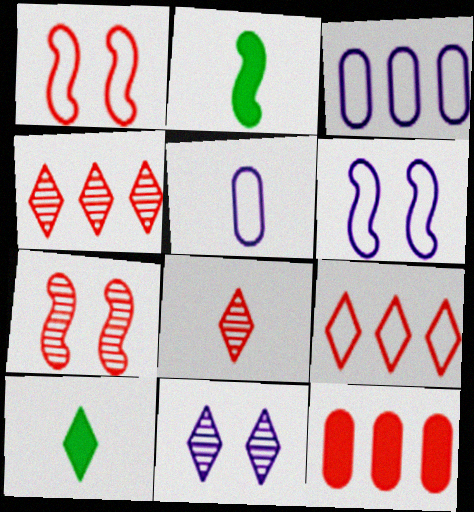[[1, 8, 12], 
[2, 5, 8], 
[3, 7, 10], 
[9, 10, 11]]